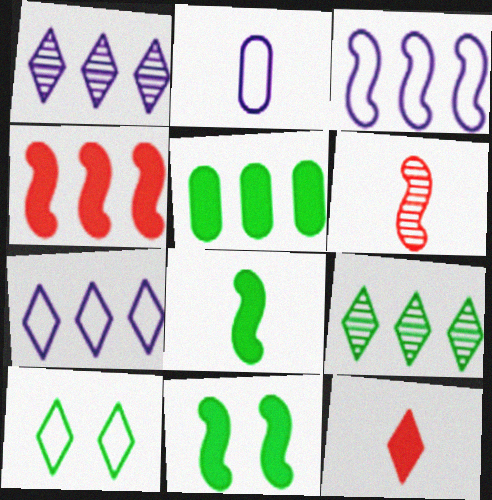[[1, 10, 12], 
[3, 6, 11]]